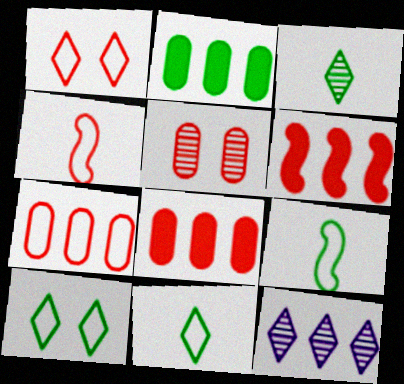[[1, 4, 7]]